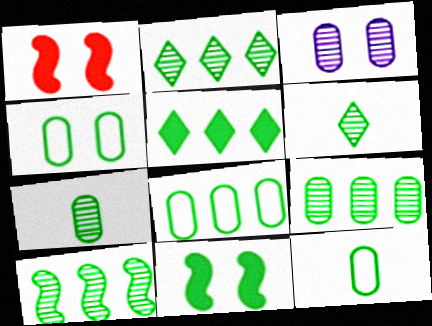[[2, 9, 10], 
[2, 11, 12], 
[4, 8, 12], 
[5, 8, 10], 
[6, 8, 11]]